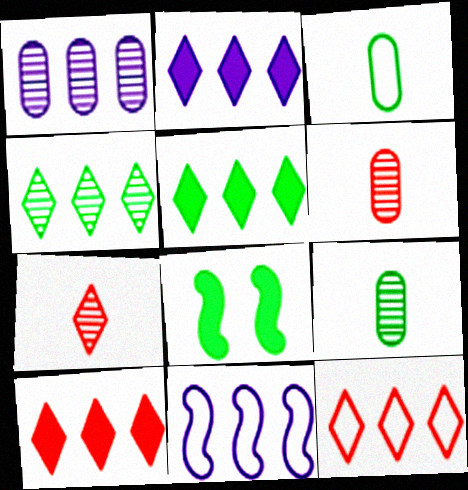[[1, 2, 11], 
[2, 4, 12], 
[2, 5, 10], 
[3, 4, 8]]